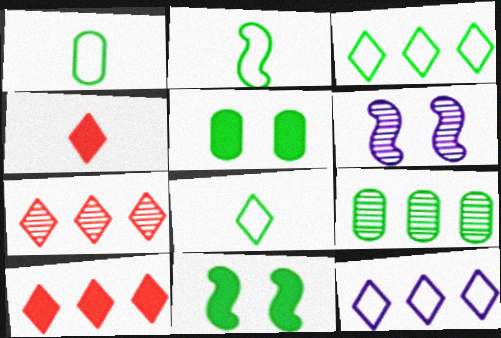[[1, 2, 8], 
[1, 5, 9], 
[1, 6, 10], 
[8, 9, 11]]